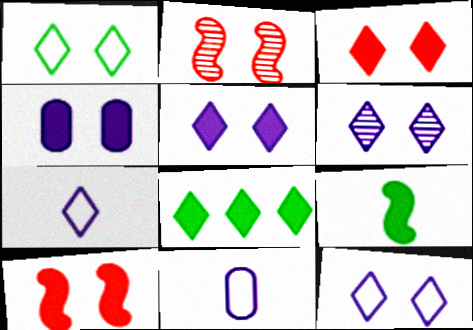[[1, 2, 4], 
[1, 3, 6], 
[2, 8, 11], 
[5, 6, 12]]